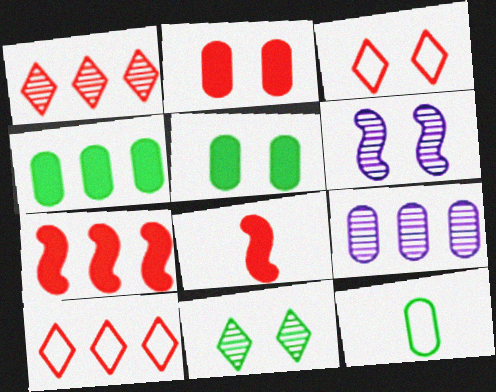[[2, 9, 12], 
[3, 5, 6]]